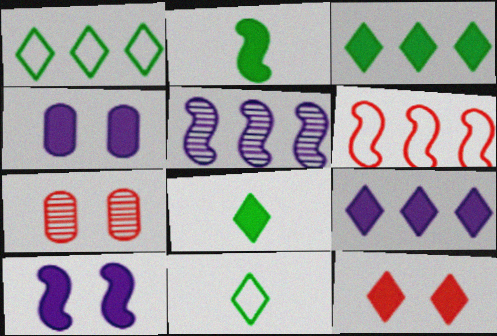[[8, 9, 12]]